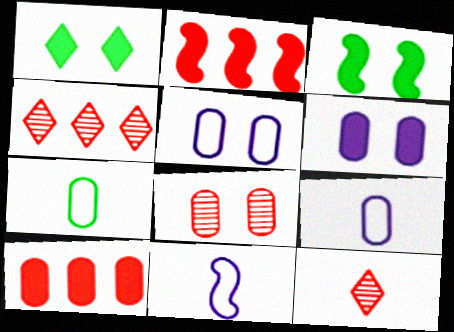[[3, 4, 9]]